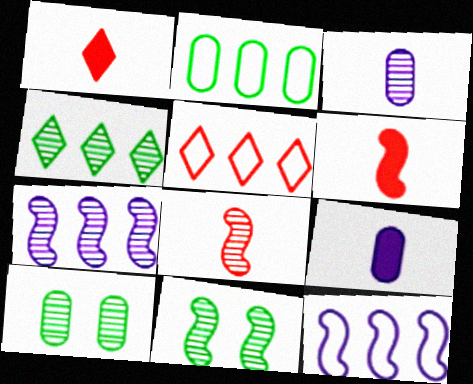[[1, 10, 12], 
[2, 5, 12], 
[5, 9, 11], 
[6, 11, 12], 
[7, 8, 11]]